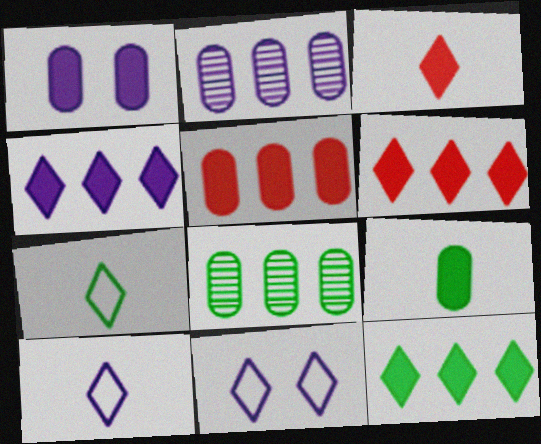[[1, 5, 9], 
[4, 6, 12]]